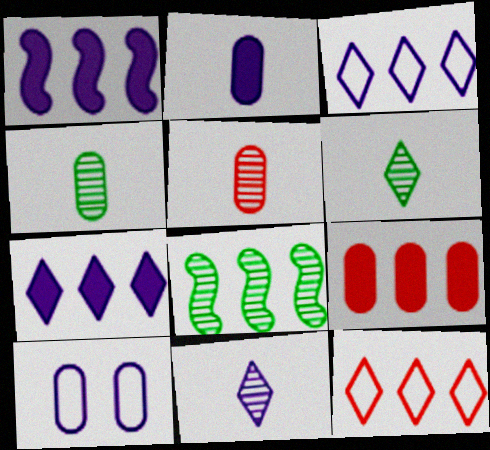[[1, 10, 11], 
[3, 8, 9], 
[4, 9, 10]]